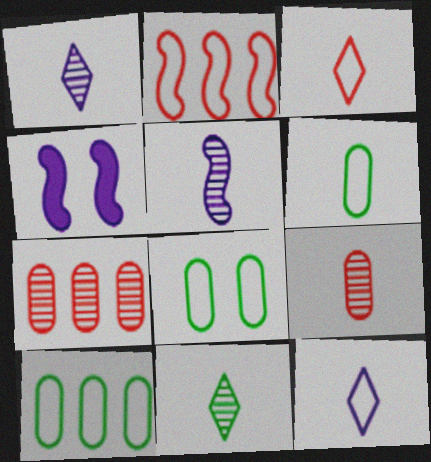[[2, 8, 12], 
[5, 9, 11], 
[6, 8, 10]]